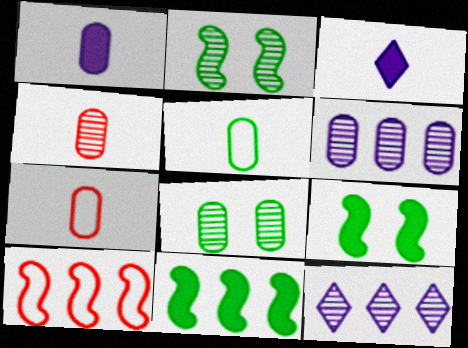[[1, 4, 5], 
[2, 4, 12], 
[3, 8, 10], 
[4, 6, 8], 
[7, 9, 12]]